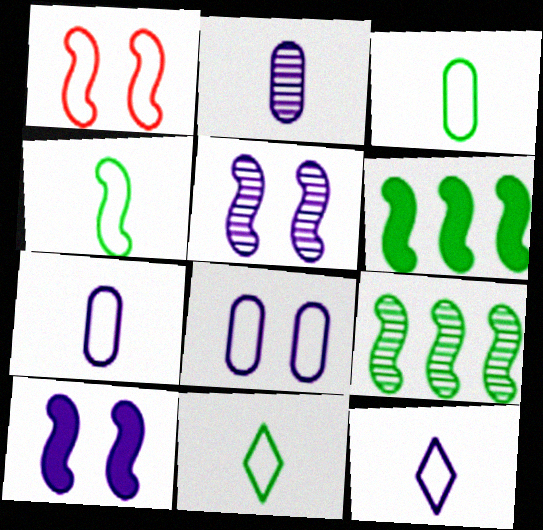[[3, 4, 11]]